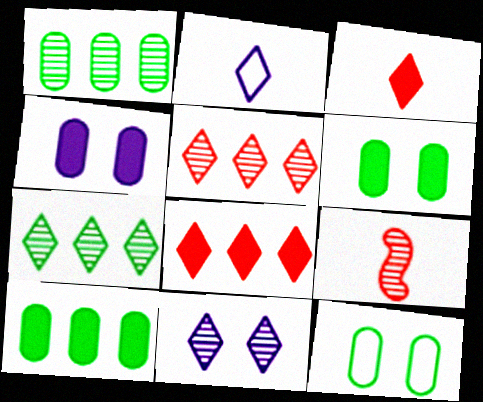[[1, 9, 11]]